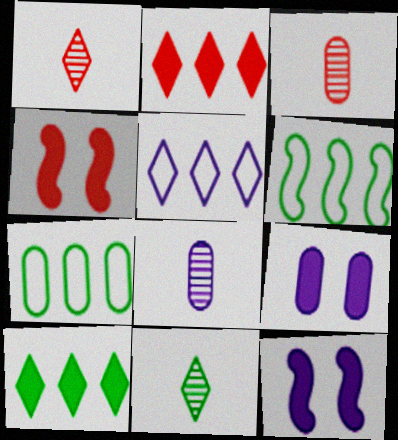[[1, 6, 9], 
[1, 7, 12], 
[3, 7, 9], 
[5, 8, 12]]